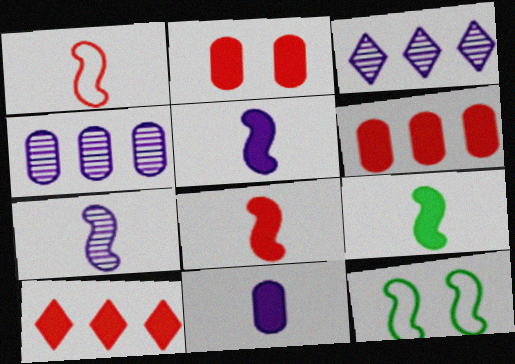[[1, 7, 9], 
[2, 8, 10], 
[5, 8, 9]]